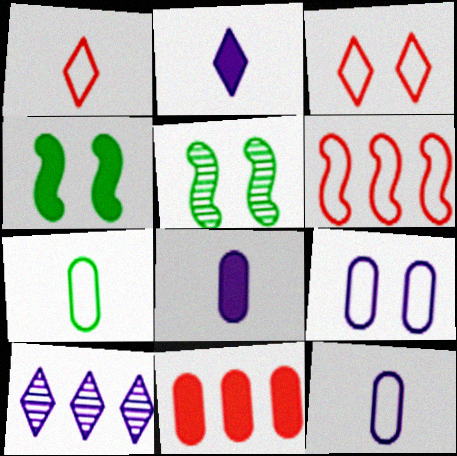[[2, 4, 11]]